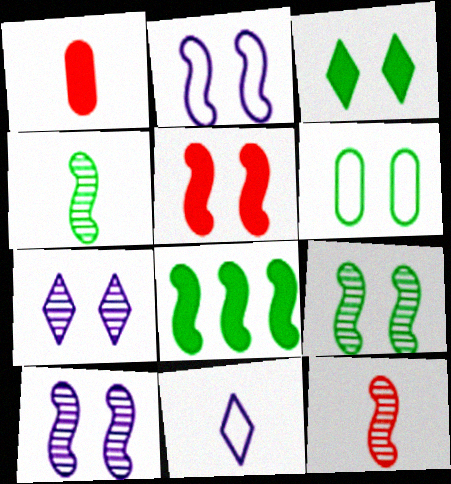[[1, 4, 11], 
[2, 5, 9], 
[2, 8, 12], 
[3, 6, 9], 
[5, 6, 7]]